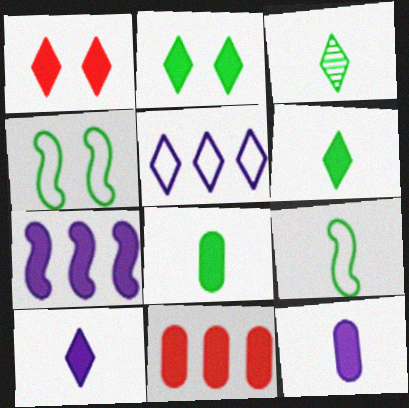[[1, 3, 5], 
[1, 7, 8], 
[3, 8, 9]]